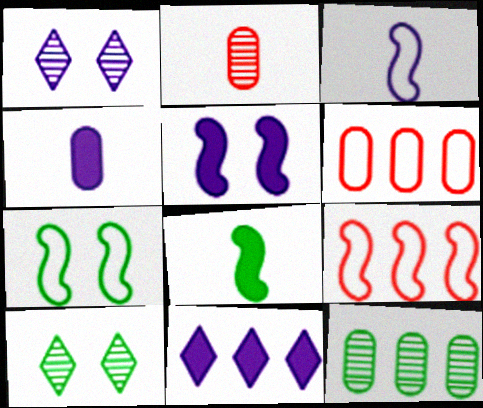[[1, 6, 8], 
[2, 7, 11], 
[3, 7, 9], 
[4, 5, 11], 
[4, 9, 10], 
[9, 11, 12]]